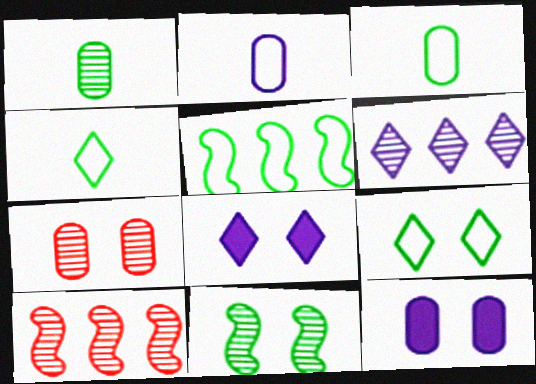[[3, 5, 9], 
[3, 8, 10], 
[4, 10, 12]]